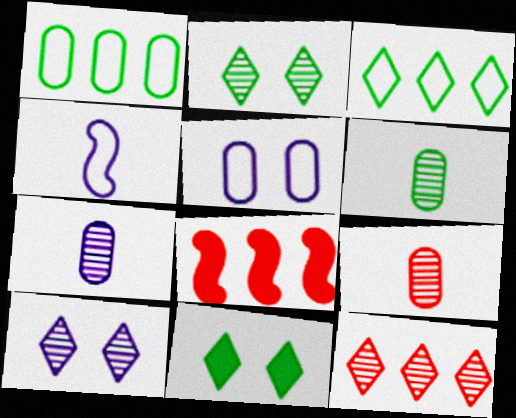[[6, 7, 9]]